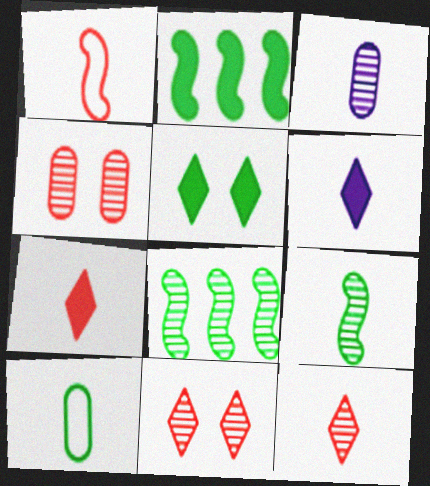[[3, 8, 11], 
[3, 9, 12], 
[5, 8, 10]]